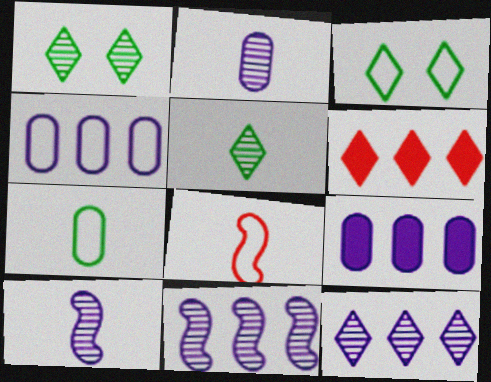[[1, 8, 9], 
[3, 4, 8]]